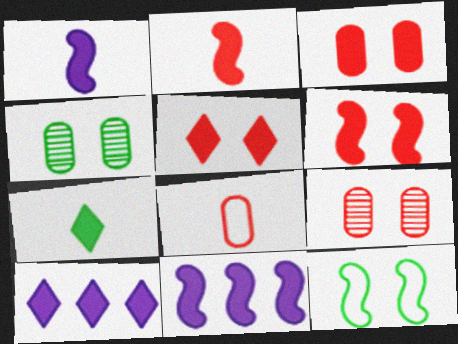[[3, 5, 6], 
[3, 7, 11], 
[5, 7, 10]]